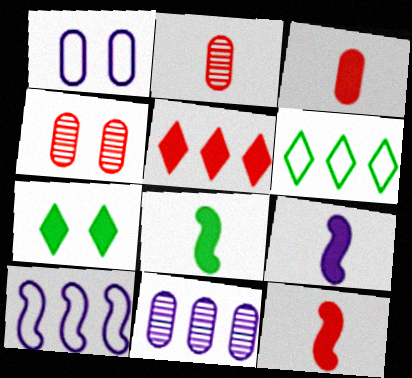[[2, 7, 10], 
[4, 6, 9], 
[8, 9, 12]]